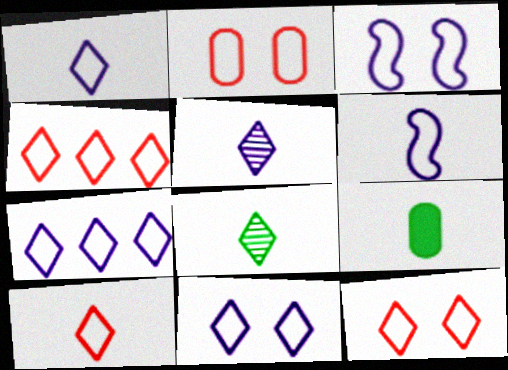[[1, 7, 11], 
[4, 10, 12]]